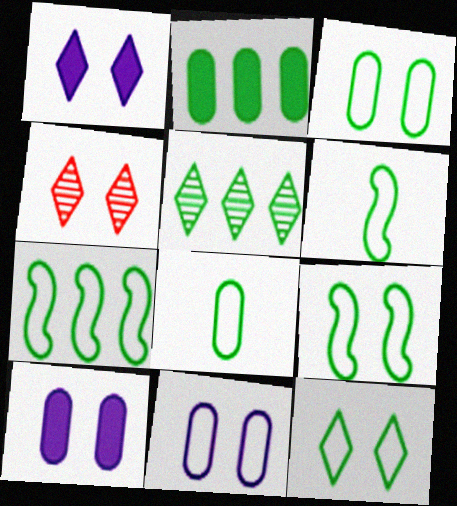[[1, 4, 12], 
[2, 5, 7], 
[3, 9, 12], 
[4, 9, 10], 
[6, 7, 9], 
[7, 8, 12]]